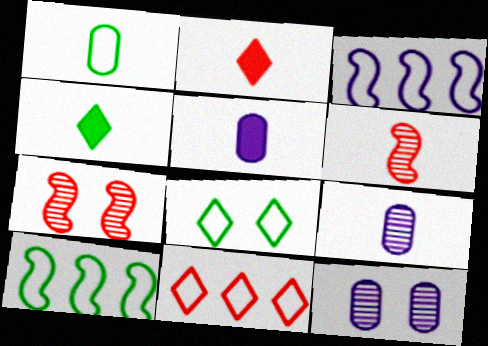[[1, 8, 10], 
[2, 10, 12]]